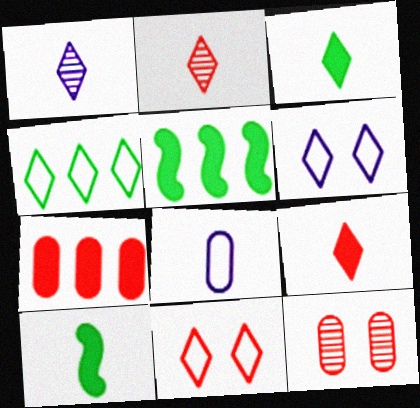[[2, 8, 10]]